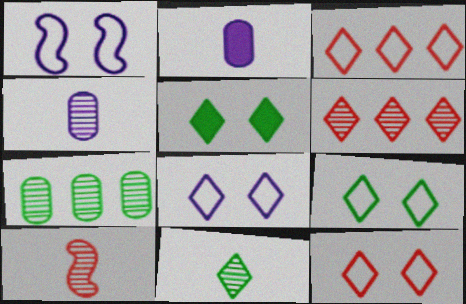[[4, 10, 11], 
[8, 9, 12]]